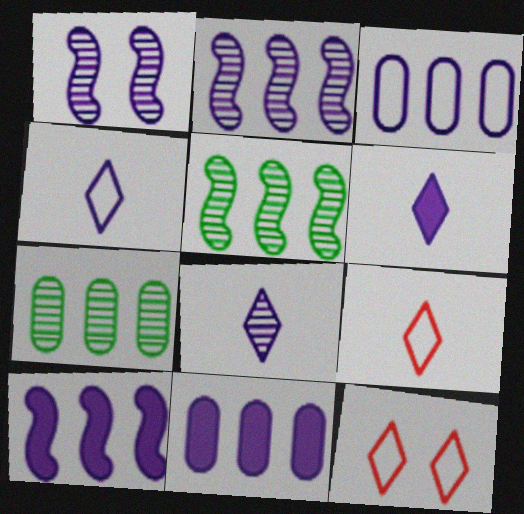[[1, 3, 6], 
[1, 4, 11], 
[4, 6, 8]]